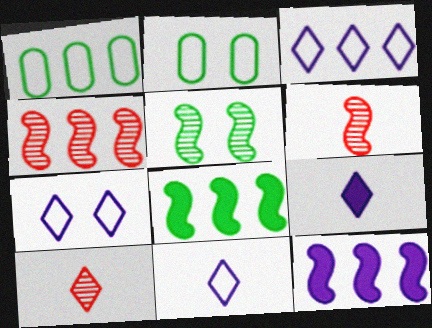[[2, 4, 9], 
[2, 10, 12], 
[3, 7, 11]]